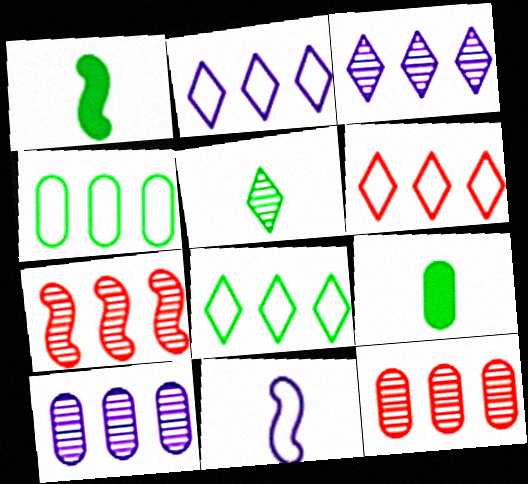[[2, 6, 8]]